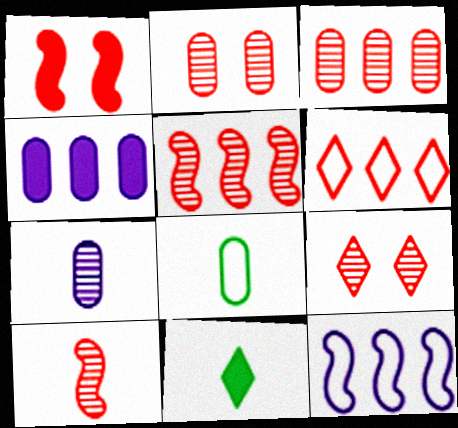[[1, 4, 11], 
[2, 4, 8], 
[2, 11, 12], 
[3, 9, 10]]